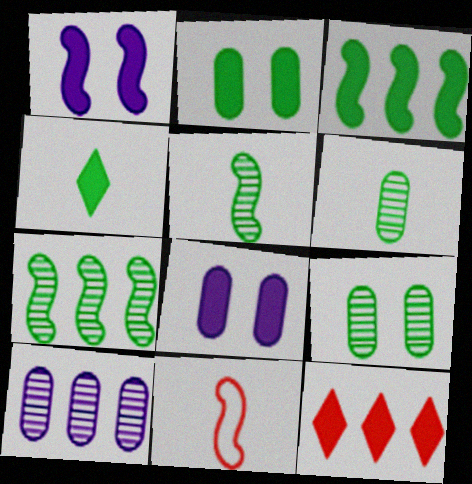[[1, 7, 11], 
[2, 3, 4]]